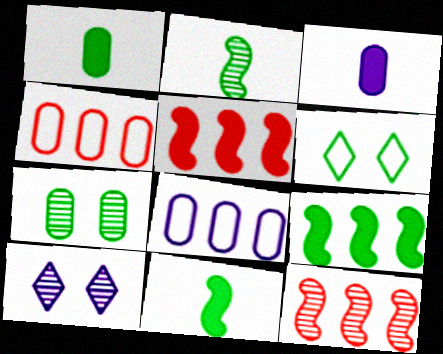[[3, 4, 7], 
[3, 6, 12], 
[4, 10, 11]]